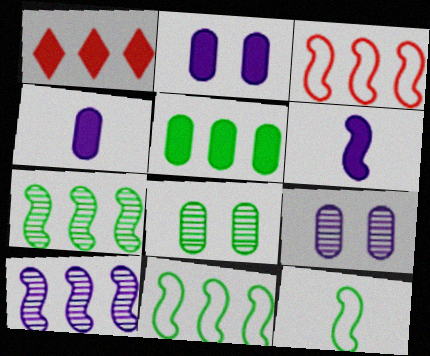[[1, 9, 12]]